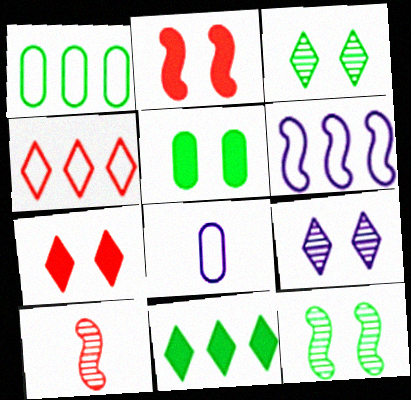[[1, 4, 6]]